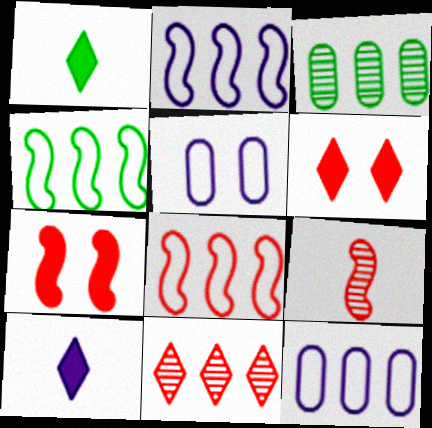[[2, 4, 8], 
[7, 8, 9]]